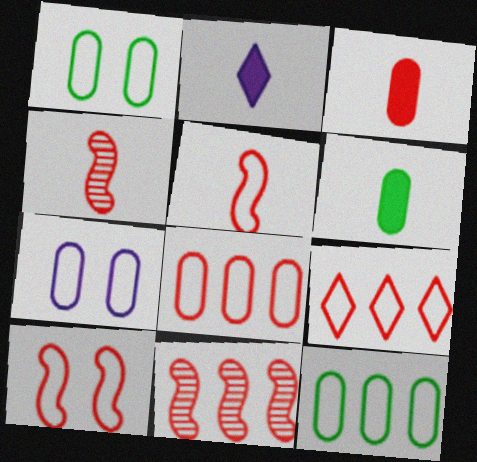[[1, 2, 11]]